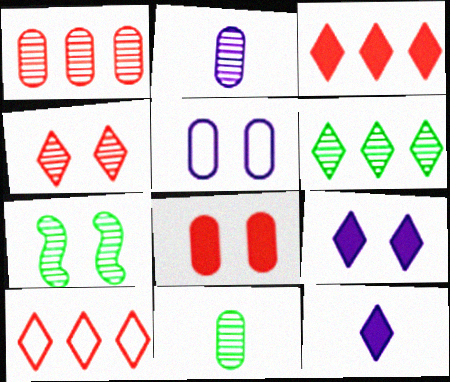[[6, 7, 11]]